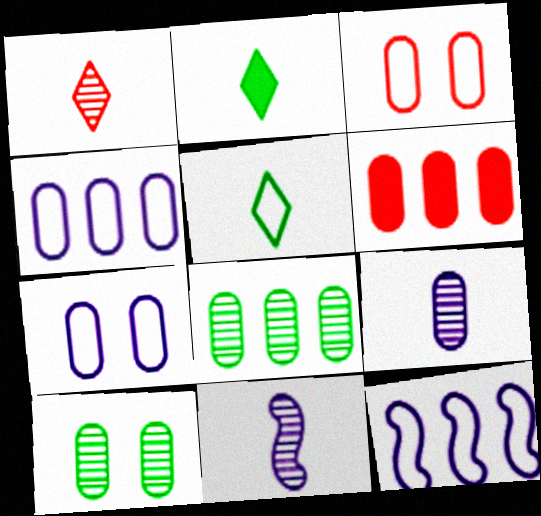[[3, 5, 12], 
[4, 6, 8]]